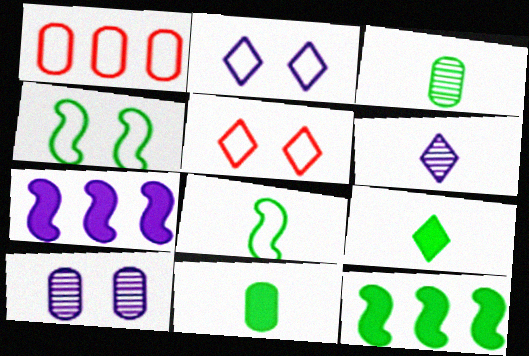[[1, 2, 8], 
[1, 10, 11], 
[3, 5, 7], 
[3, 8, 9]]